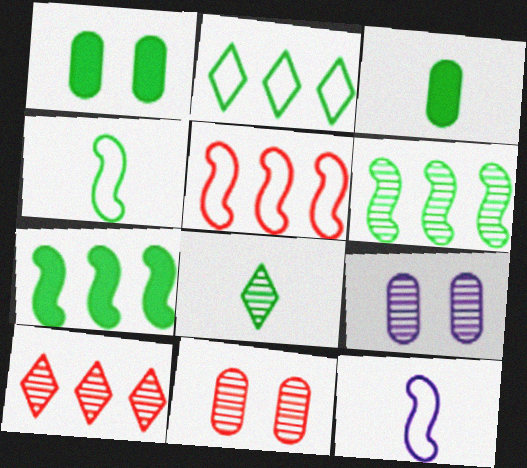[[1, 10, 12], 
[3, 4, 8]]